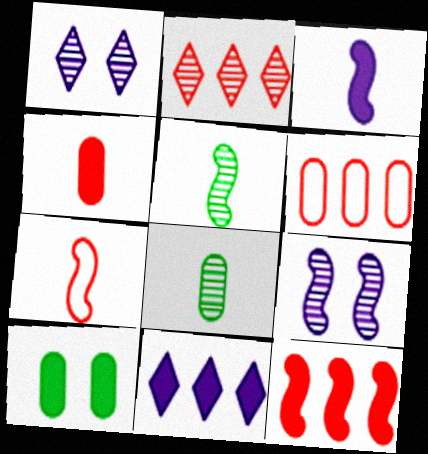[[2, 6, 12], 
[2, 8, 9], 
[3, 5, 7]]